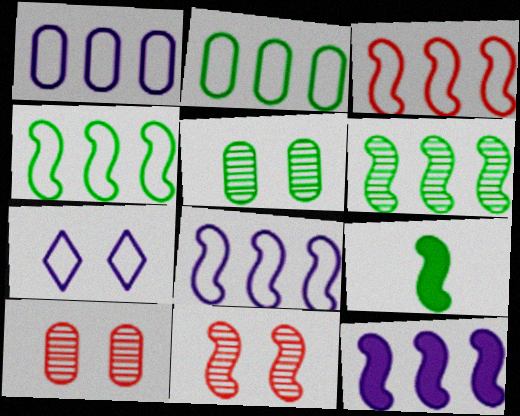[[3, 4, 8], 
[3, 6, 12], 
[8, 9, 11]]